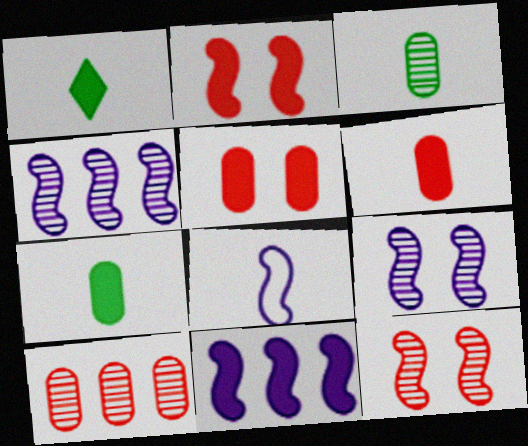[[1, 5, 11], 
[8, 9, 11]]